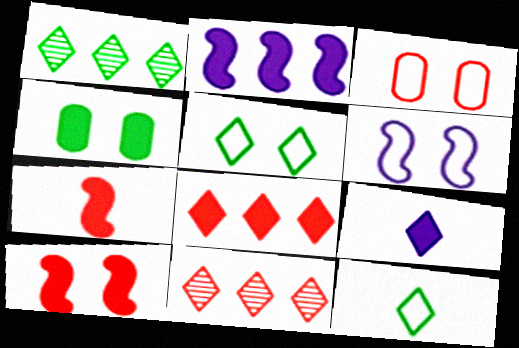[[3, 5, 6], 
[3, 7, 11], 
[5, 9, 11]]